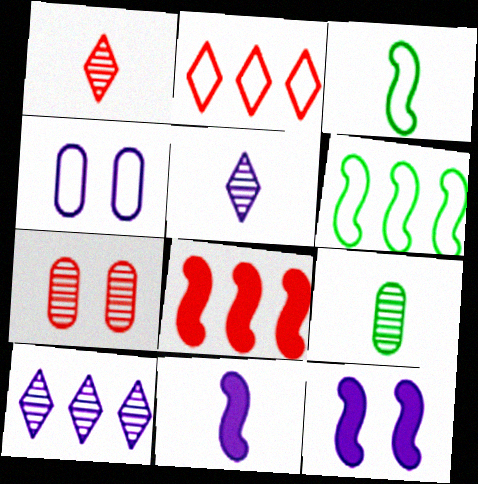[[2, 3, 4], 
[2, 9, 12], 
[4, 10, 11]]